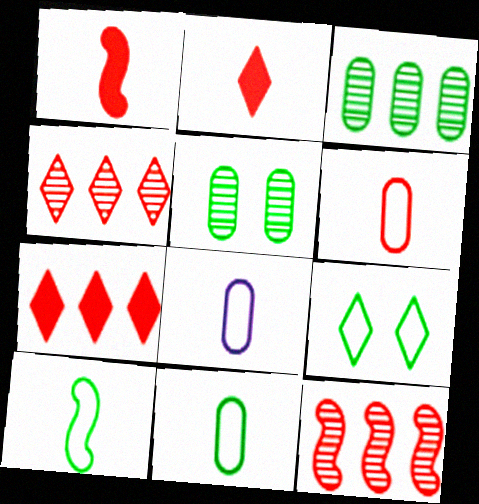[[6, 8, 11]]